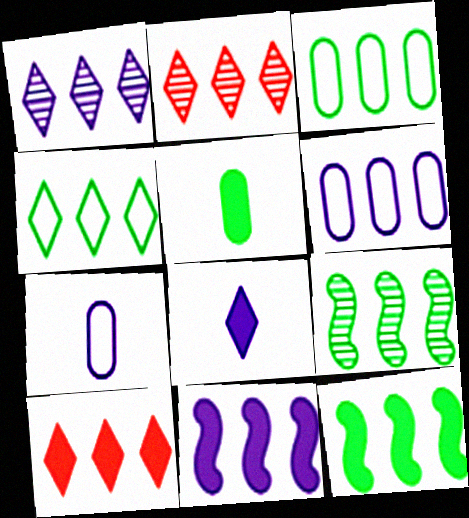[[1, 4, 10], 
[1, 6, 11], 
[2, 3, 11], 
[2, 6, 12], 
[6, 9, 10]]